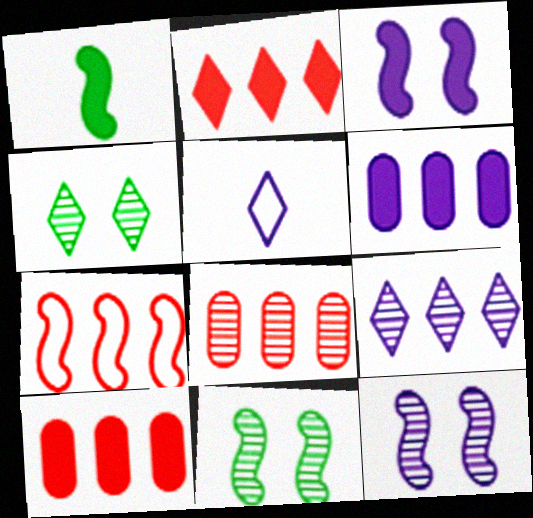[[1, 7, 12], 
[2, 4, 5], 
[2, 7, 8], 
[5, 6, 12], 
[5, 10, 11]]